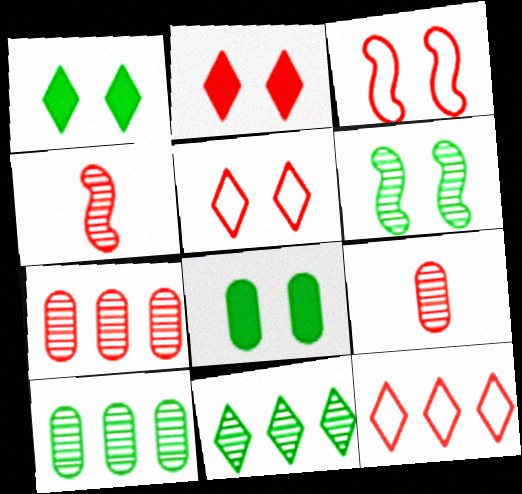[]